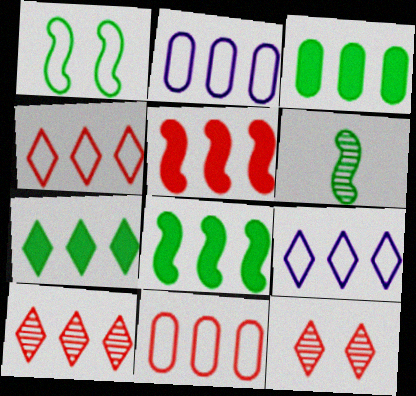[[1, 6, 8], 
[2, 8, 10], 
[3, 7, 8], 
[5, 10, 11], 
[7, 9, 10]]